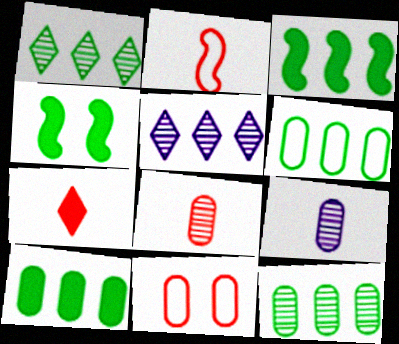[[1, 3, 6], 
[2, 7, 8], 
[6, 10, 12], 
[9, 10, 11]]